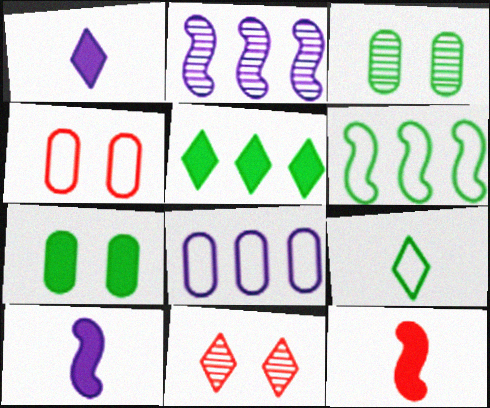[]